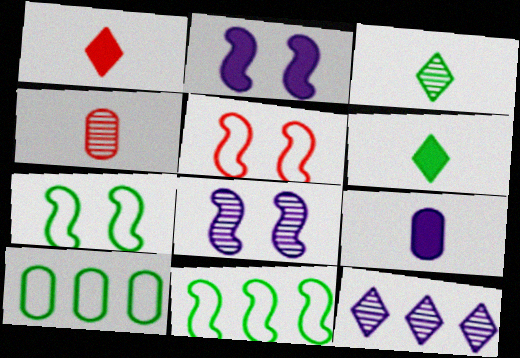[[1, 8, 10]]